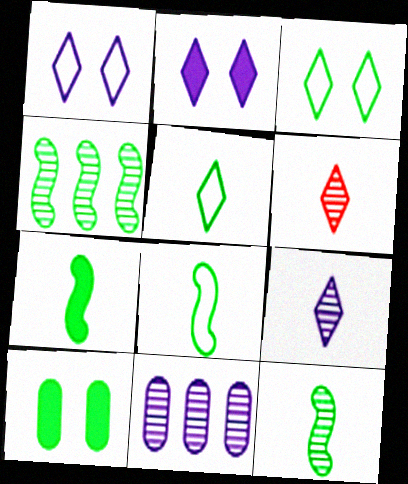[[4, 5, 10], 
[7, 8, 12]]